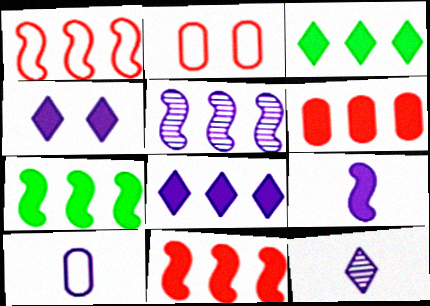[[1, 5, 7], 
[2, 7, 12], 
[4, 5, 10], 
[6, 7, 8], 
[9, 10, 12]]